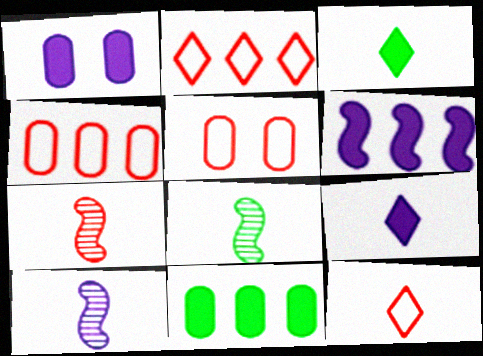[[1, 2, 8], 
[1, 6, 9], 
[7, 8, 10]]